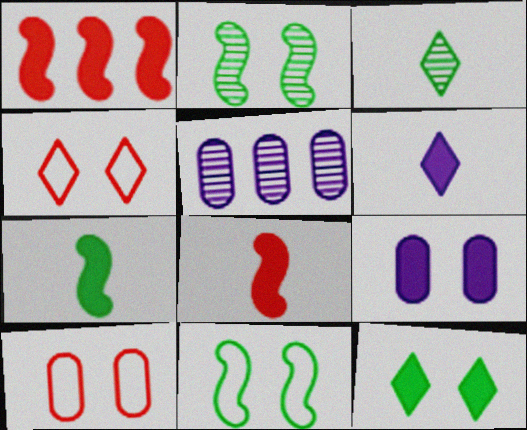[[2, 4, 9], 
[4, 5, 7]]